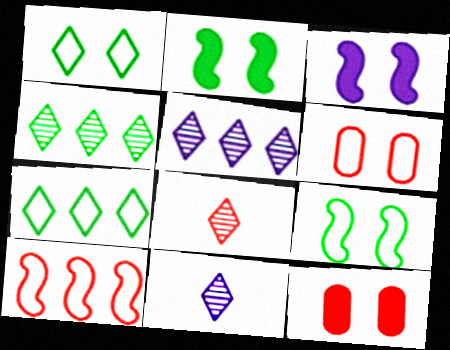[[8, 10, 12]]